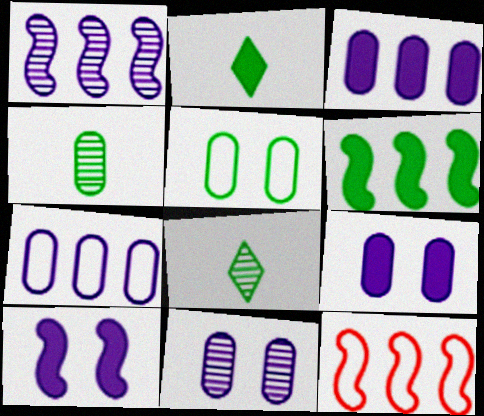[[1, 6, 12], 
[2, 11, 12], 
[5, 6, 8], 
[8, 9, 12]]